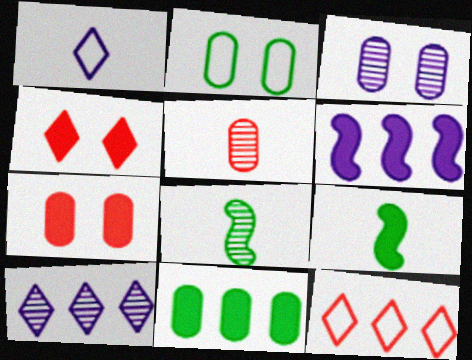[[1, 3, 6], 
[1, 5, 9], 
[2, 3, 7], 
[3, 9, 12]]